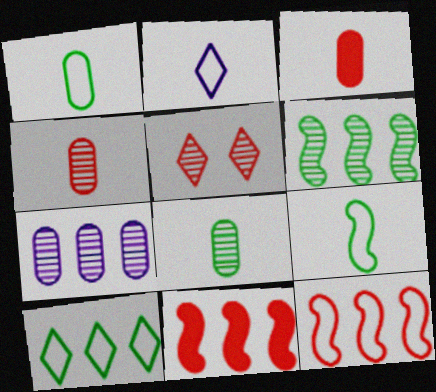[[3, 5, 12], 
[7, 10, 11]]